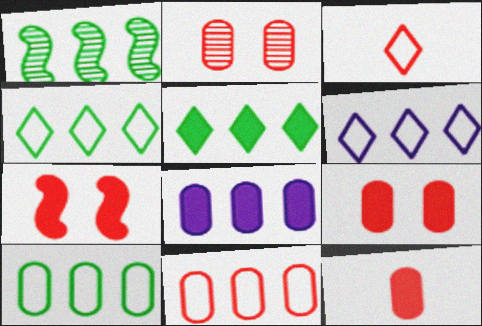[[1, 5, 10], 
[2, 11, 12]]